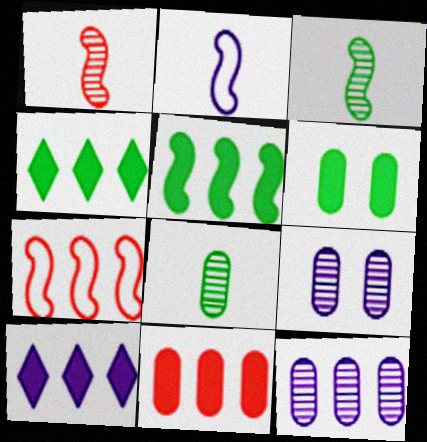[[2, 9, 10], 
[4, 7, 12], 
[5, 10, 11]]